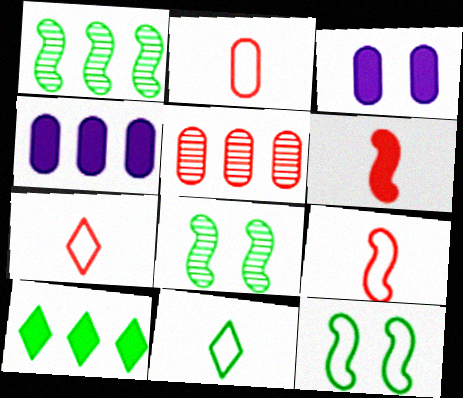[[1, 3, 7], 
[2, 7, 9], 
[3, 6, 10], 
[4, 7, 8]]